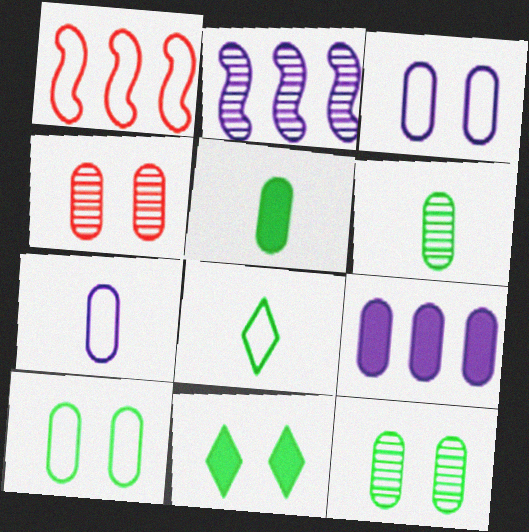[[1, 3, 8]]